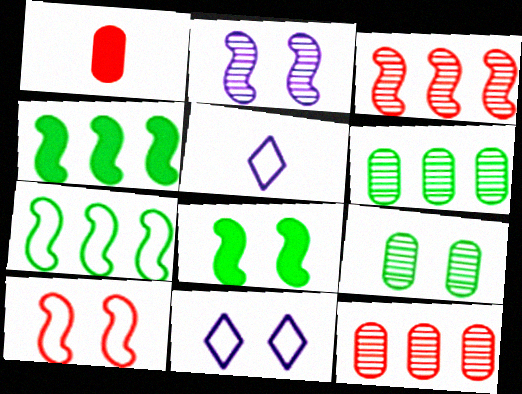[[2, 8, 10], 
[5, 8, 12]]